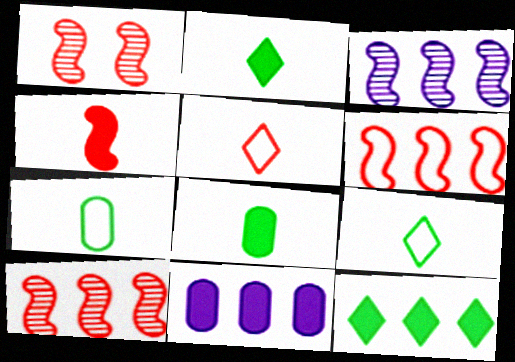[[1, 4, 6], 
[1, 9, 11]]